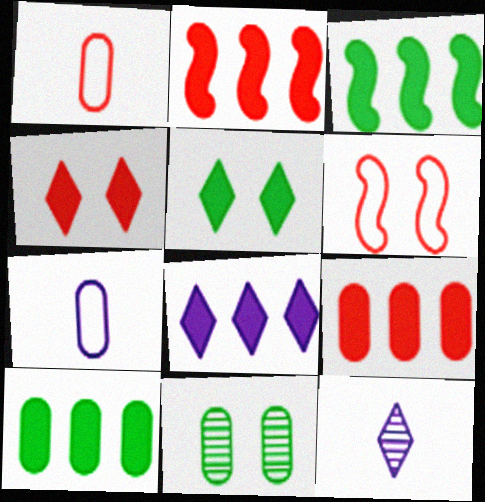[[2, 8, 10], 
[3, 8, 9], 
[6, 10, 12], 
[7, 9, 11]]